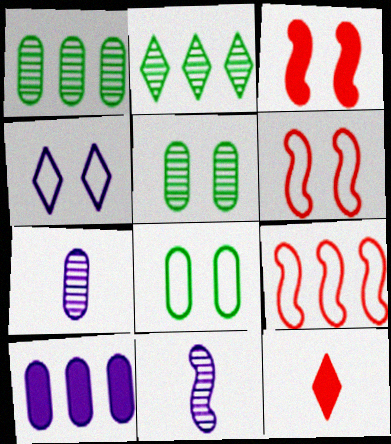[[2, 4, 12], 
[2, 9, 10], 
[3, 4, 5], 
[4, 6, 8], 
[4, 10, 11]]